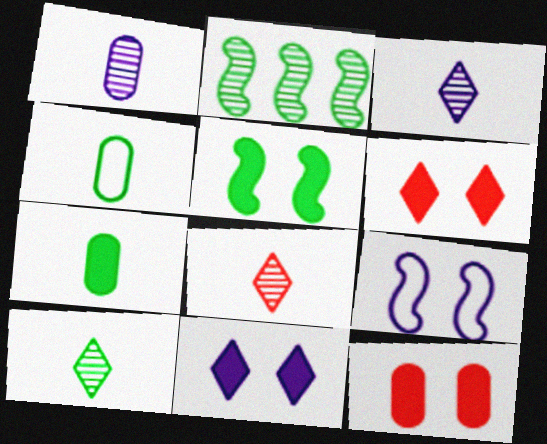[[3, 8, 10], 
[5, 11, 12]]